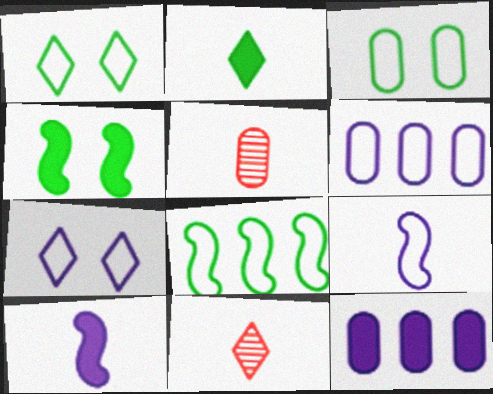[[2, 5, 9], 
[3, 5, 12], 
[4, 6, 11], 
[6, 7, 9]]